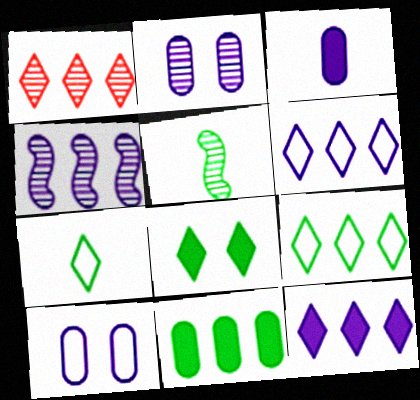[[1, 2, 5], 
[1, 9, 12]]